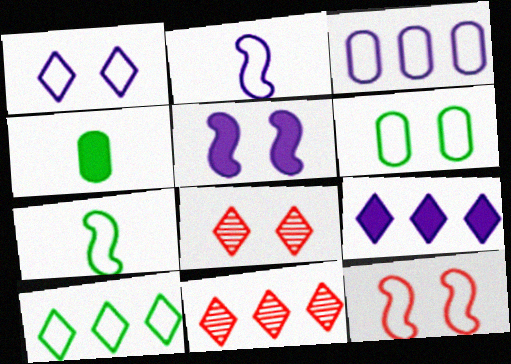[[1, 2, 3], 
[1, 6, 12], 
[5, 6, 8], 
[6, 7, 10], 
[9, 10, 11]]